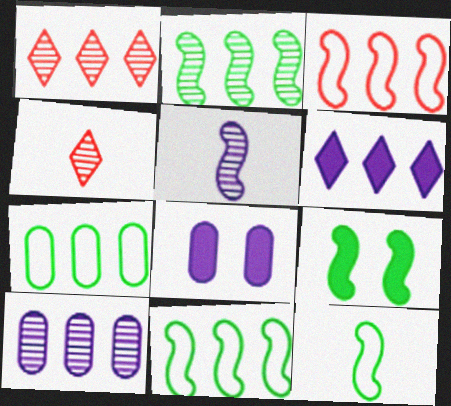[[1, 2, 10], 
[1, 8, 12], 
[2, 9, 12], 
[3, 5, 9], 
[4, 8, 11]]